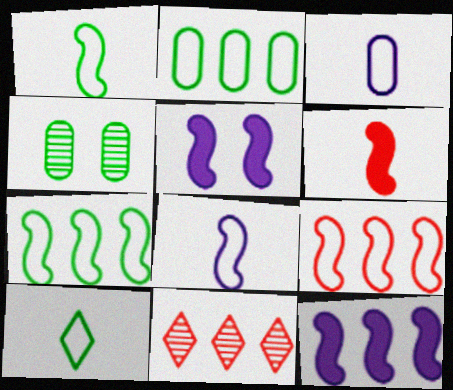[[2, 11, 12]]